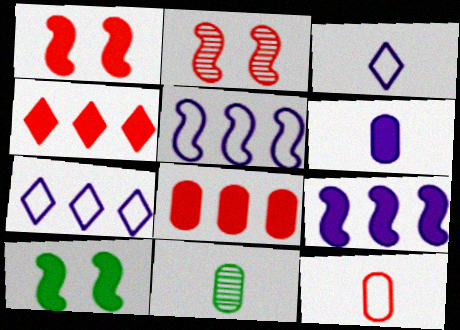[[1, 7, 11], 
[2, 4, 12], 
[4, 6, 10], 
[6, 11, 12]]